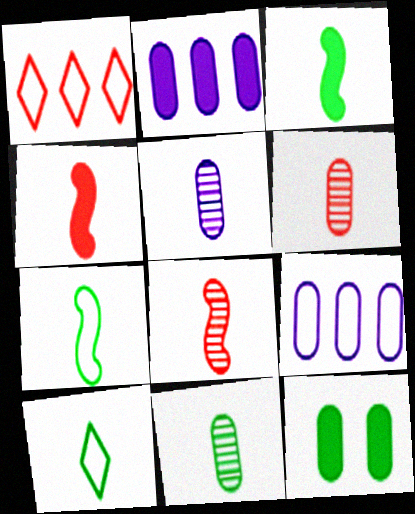[[3, 10, 11], 
[4, 5, 10], 
[5, 6, 11], 
[6, 9, 12]]